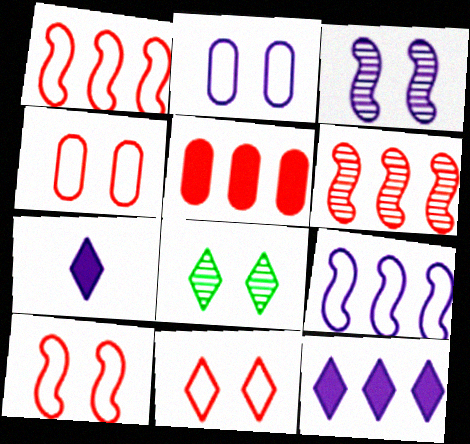[[4, 10, 11]]